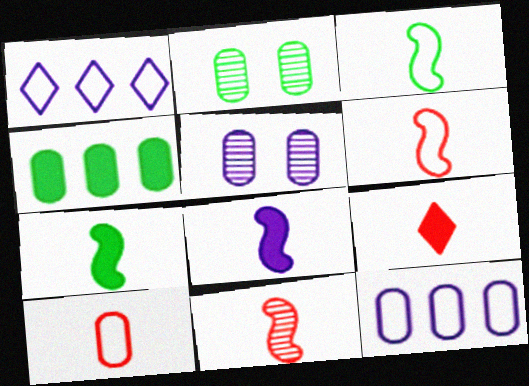[[1, 5, 8], 
[3, 8, 11], 
[4, 5, 10], 
[9, 10, 11]]